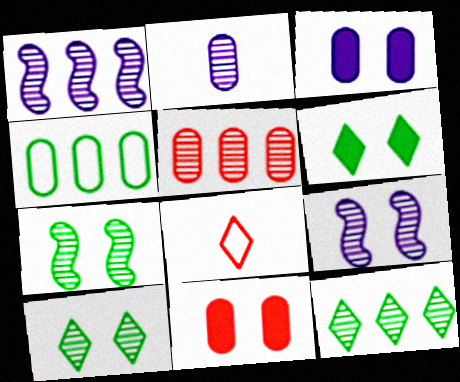[[1, 5, 12], 
[2, 4, 11]]